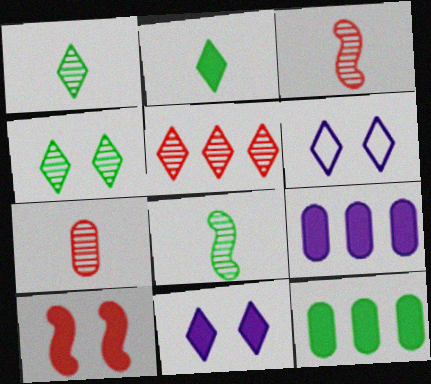[[2, 5, 6], 
[2, 9, 10], 
[3, 6, 12]]